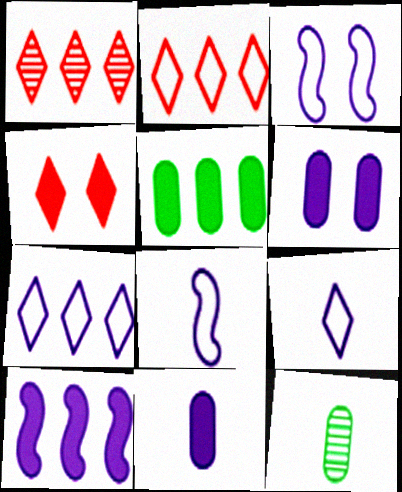[]